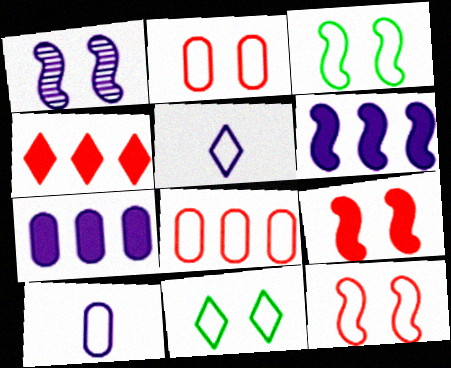[[1, 3, 9], 
[1, 5, 7], 
[3, 5, 8]]